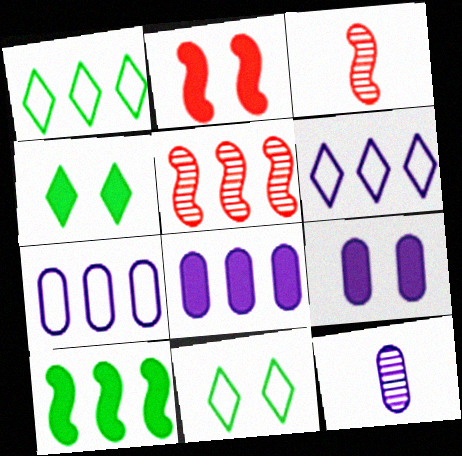[[1, 2, 12], 
[1, 3, 9], 
[1, 5, 8], 
[2, 4, 9], 
[3, 4, 7], 
[3, 8, 11], 
[7, 9, 12]]